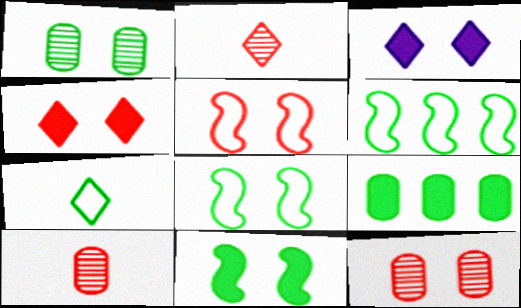[[1, 3, 5], 
[3, 6, 10], 
[3, 8, 12], 
[4, 5, 12]]